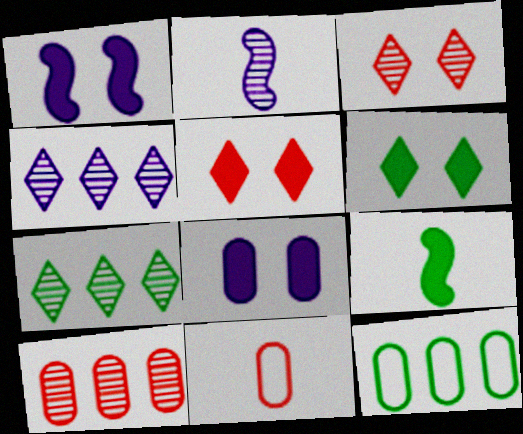[[1, 7, 11], 
[2, 5, 12]]